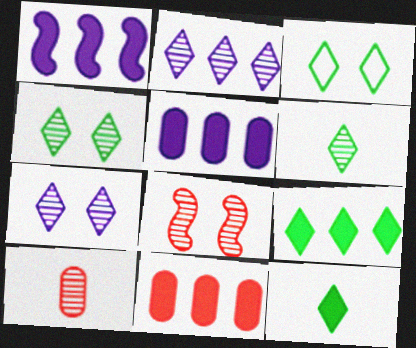[[1, 3, 10], 
[1, 9, 11], 
[3, 6, 9]]